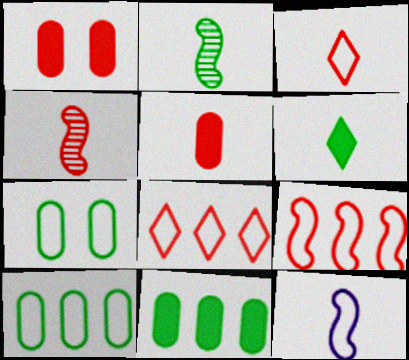[[1, 4, 8], 
[3, 4, 5], 
[7, 8, 12]]